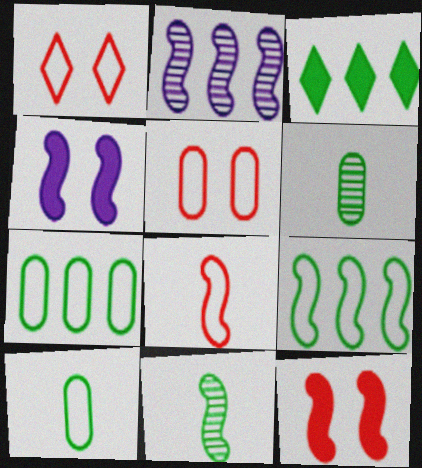[]